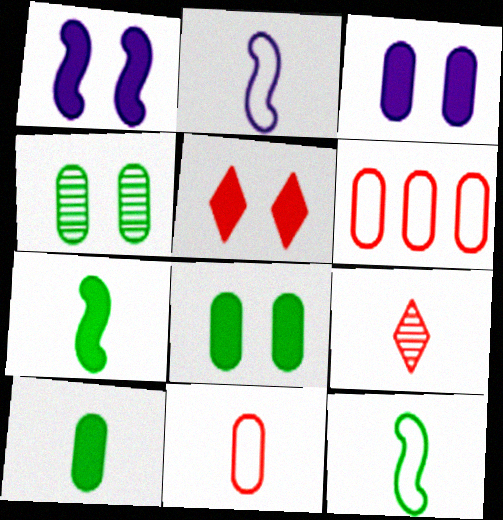[[1, 5, 8], 
[2, 9, 10]]